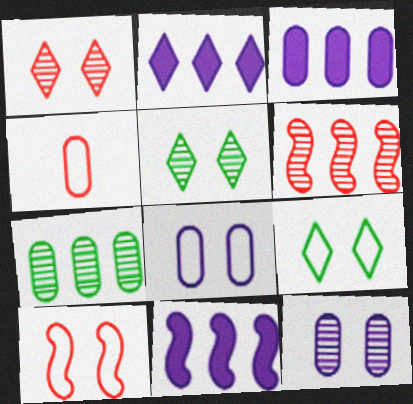[[2, 3, 11], 
[4, 5, 11], 
[8, 9, 10]]